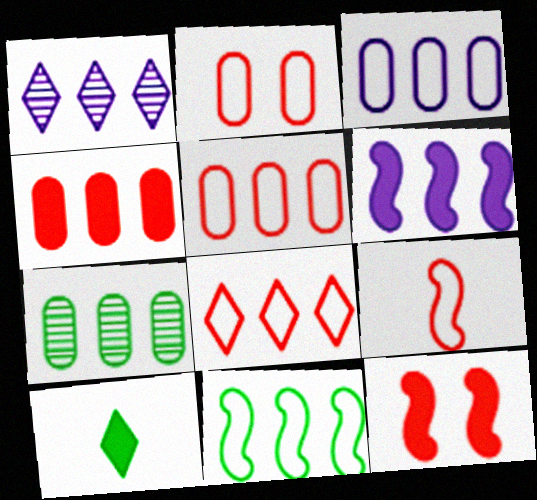[[1, 3, 6], 
[1, 4, 11], 
[2, 8, 9], 
[3, 4, 7], 
[3, 8, 11], 
[6, 7, 8]]